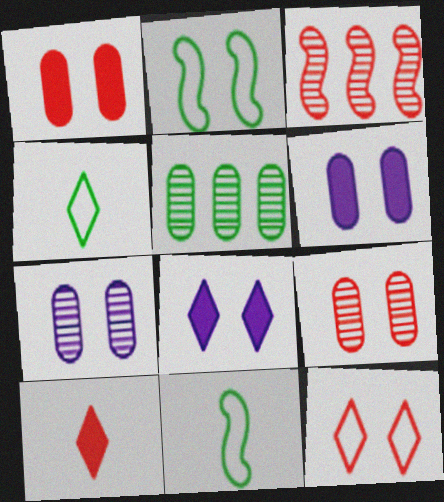[[2, 8, 9], 
[3, 4, 6]]